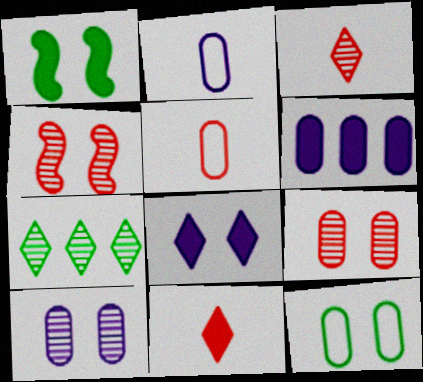[[1, 6, 11], 
[2, 6, 10], 
[4, 8, 12]]